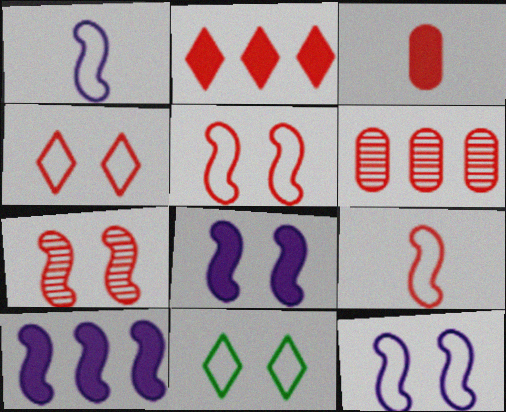[]